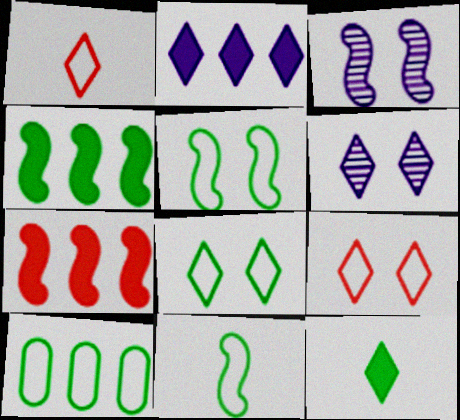[[3, 7, 11], 
[8, 10, 11]]